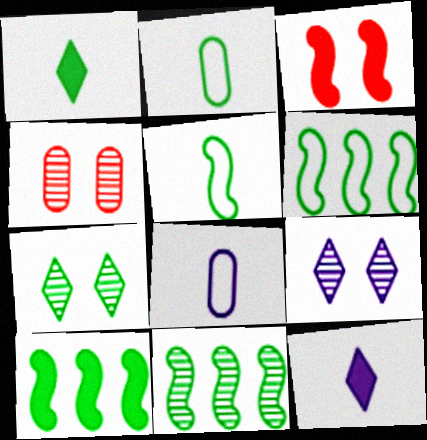[[2, 7, 10], 
[4, 6, 12], 
[6, 10, 11]]